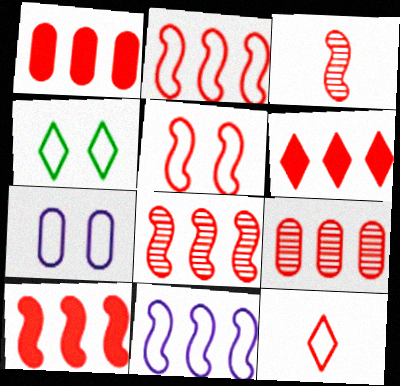[[1, 6, 10], 
[2, 6, 9], 
[2, 8, 10], 
[3, 5, 10], 
[4, 5, 7]]